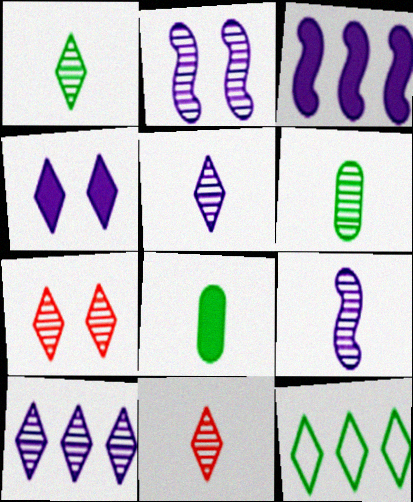[[1, 5, 11], 
[1, 7, 10], 
[4, 11, 12], 
[6, 9, 11]]